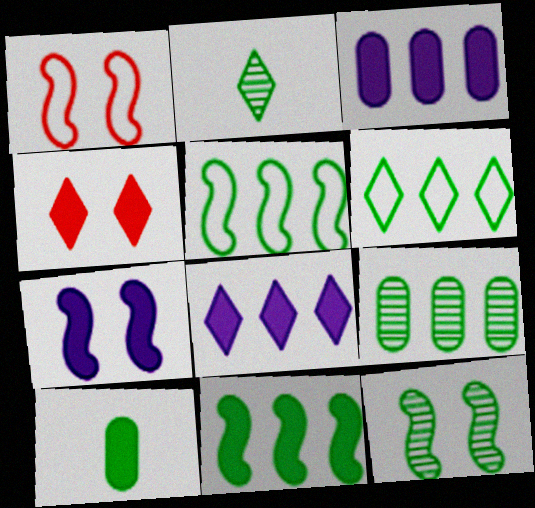[[1, 2, 3], 
[1, 7, 12], 
[2, 9, 12], 
[6, 9, 11], 
[6, 10, 12]]